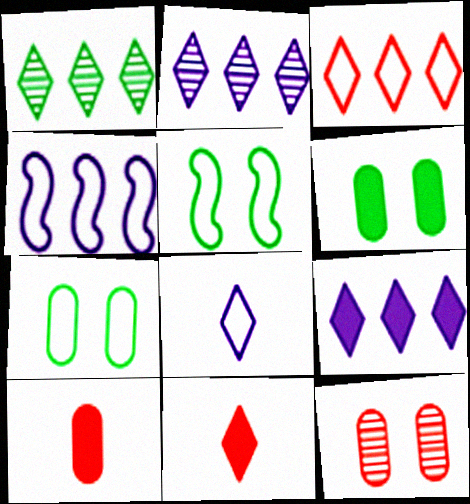[[1, 3, 9], 
[2, 5, 10]]